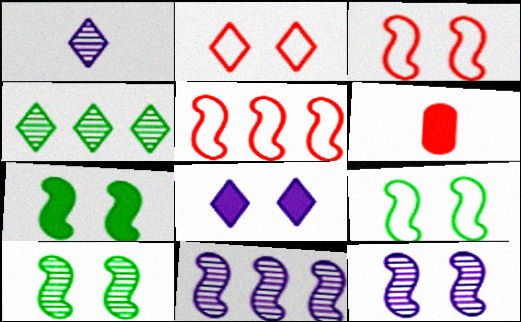[[3, 7, 12], 
[7, 9, 10]]